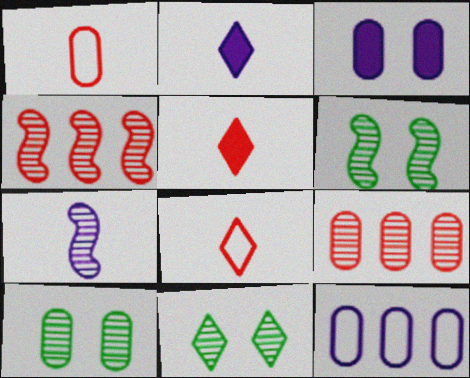[[4, 6, 7], 
[5, 6, 12], 
[6, 10, 11], 
[7, 9, 11]]